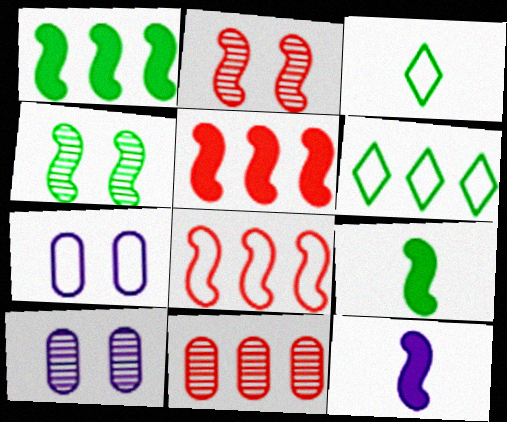[[3, 5, 10], 
[3, 7, 8], 
[4, 8, 12]]